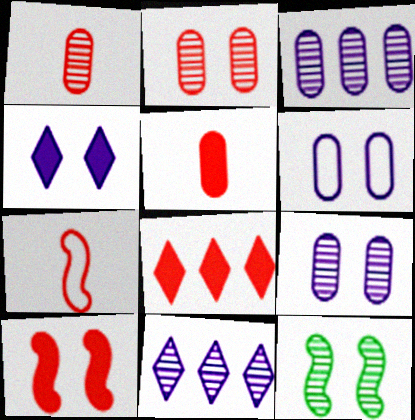[[1, 11, 12], 
[2, 7, 8], 
[5, 8, 10]]